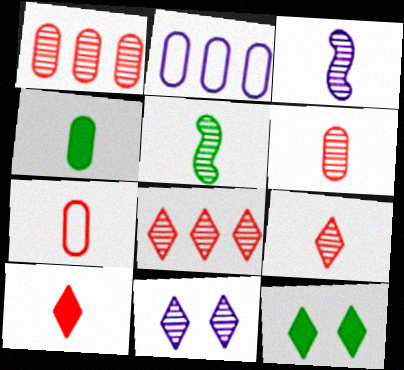[[1, 5, 11]]